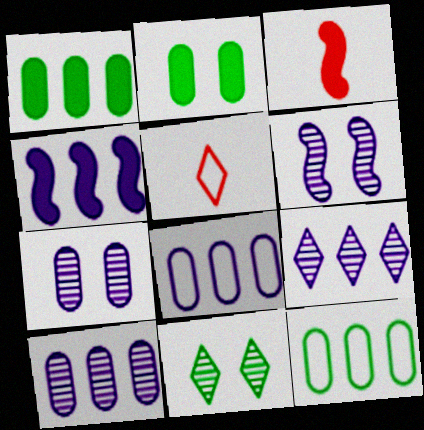[[1, 5, 6], 
[3, 8, 11], 
[4, 8, 9]]